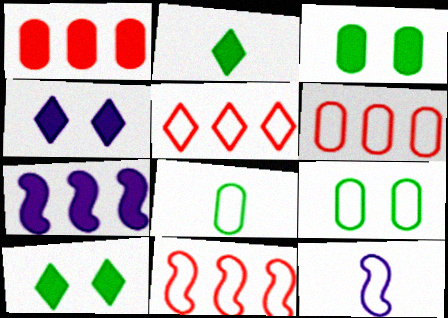[[5, 6, 11], 
[5, 9, 12]]